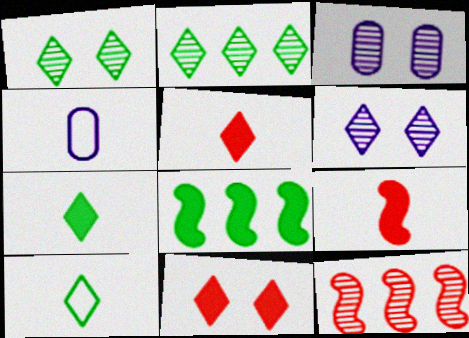[]